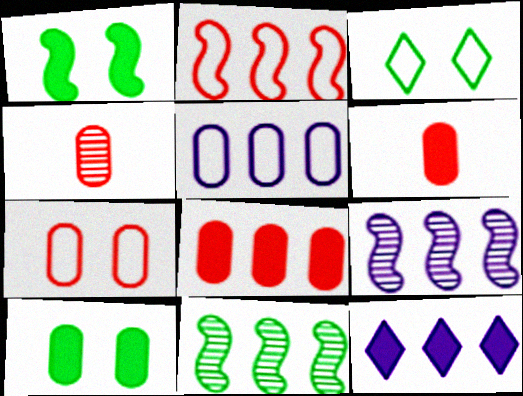[[1, 6, 12], 
[3, 6, 9], 
[4, 5, 10], 
[4, 7, 8], 
[5, 9, 12]]